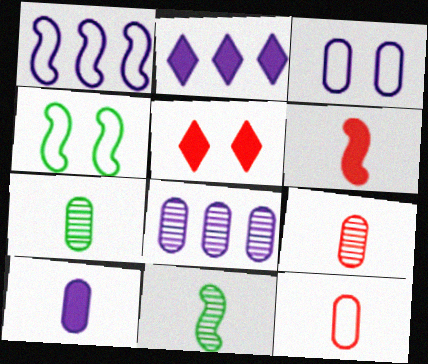[[1, 2, 8], 
[1, 5, 7], 
[2, 4, 9], 
[3, 8, 10], 
[7, 10, 12]]